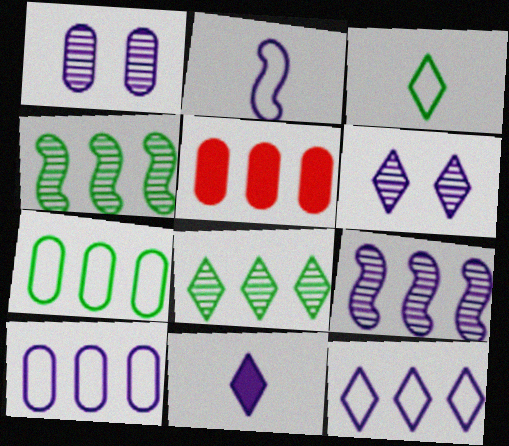[[4, 5, 12], 
[6, 11, 12]]